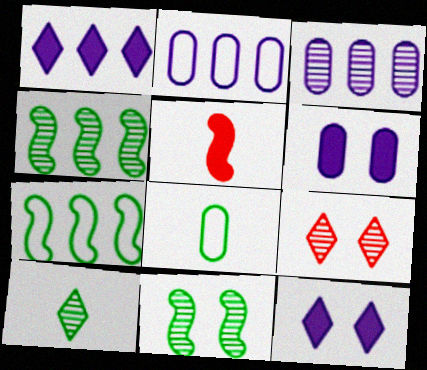[]